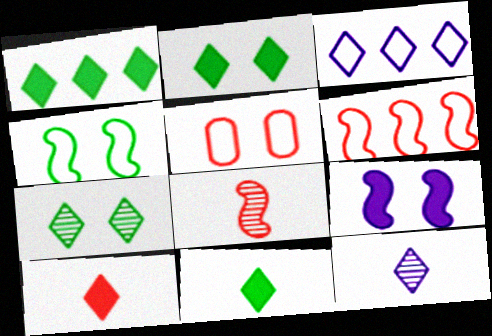[[1, 2, 11], 
[3, 7, 10], 
[5, 7, 9]]